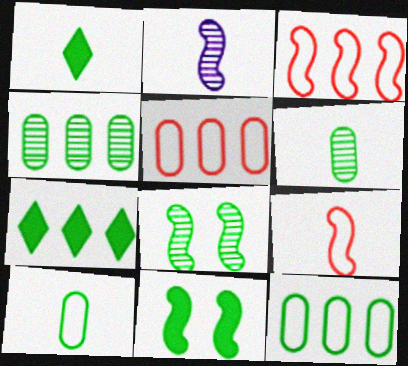[[1, 8, 12], 
[2, 3, 11], 
[7, 8, 10]]